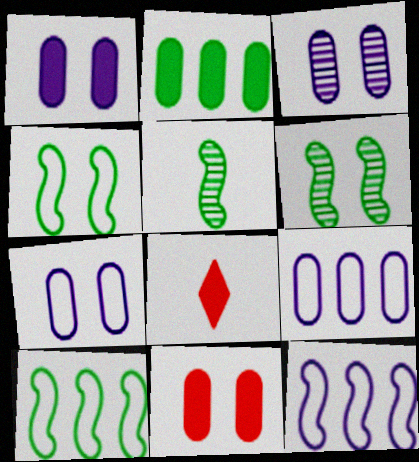[[1, 3, 7], 
[3, 8, 10], 
[6, 8, 9]]